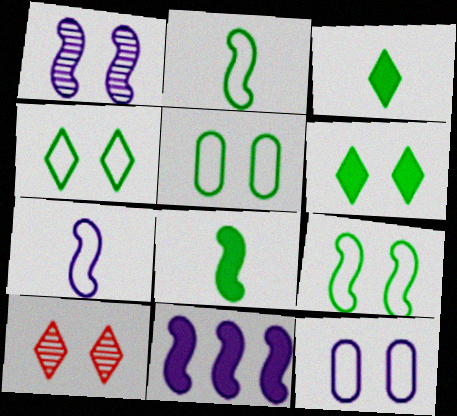[[1, 7, 11], 
[4, 5, 9]]